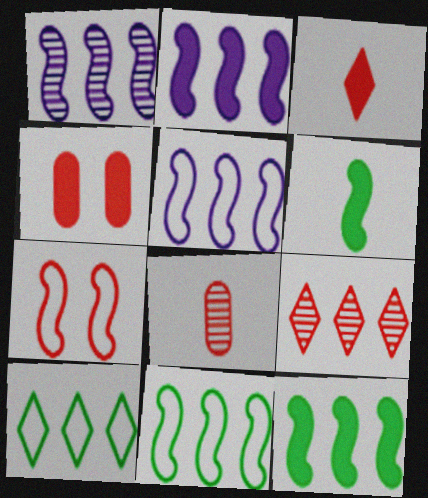[[1, 2, 5], 
[1, 6, 7]]